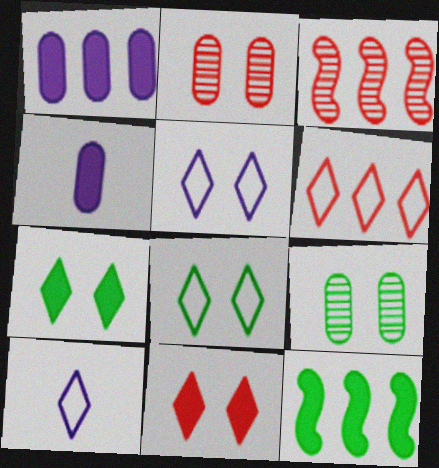[[2, 10, 12], 
[3, 4, 8], 
[4, 11, 12], 
[6, 8, 10]]